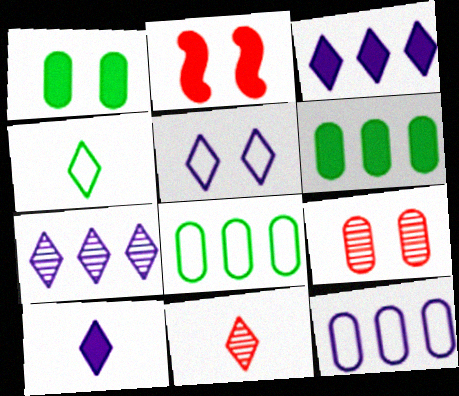[[2, 6, 10], 
[4, 10, 11], 
[5, 7, 10]]